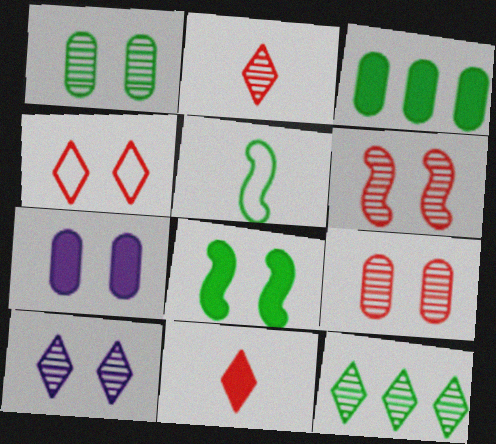[[1, 6, 10], 
[2, 10, 12]]